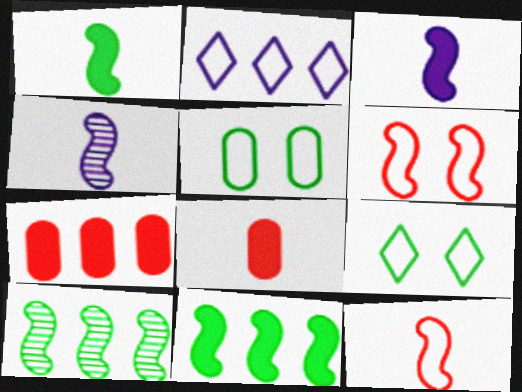[[1, 4, 12], 
[2, 5, 12], 
[2, 7, 10], 
[3, 6, 10], 
[4, 6, 11], 
[4, 7, 9]]